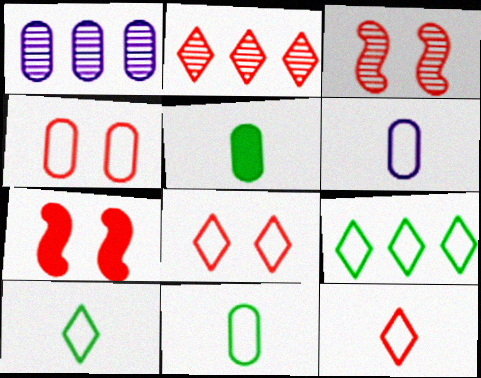[[1, 4, 5], 
[1, 7, 10]]